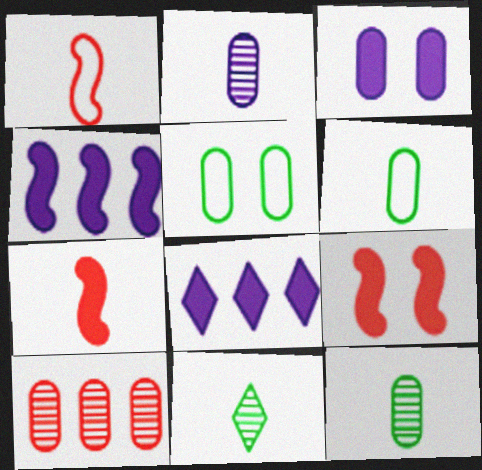[[3, 6, 10]]